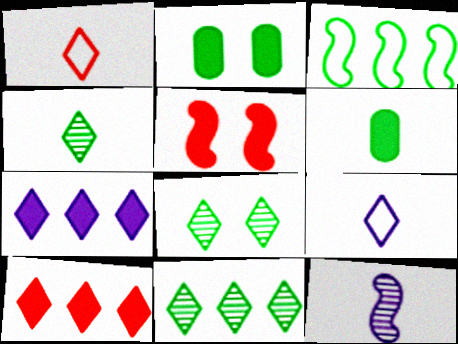[[1, 6, 12], 
[1, 7, 8], 
[2, 3, 4], 
[3, 5, 12], 
[3, 6, 8], 
[4, 8, 11], 
[5, 6, 7], 
[8, 9, 10]]